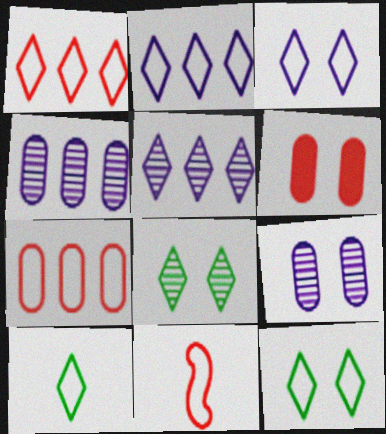[[1, 3, 10]]